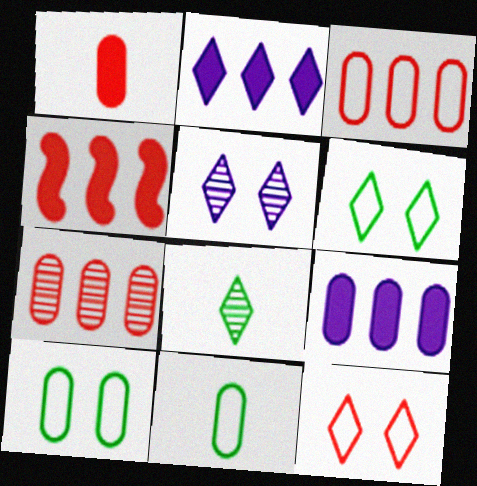[[2, 8, 12], 
[4, 5, 11]]